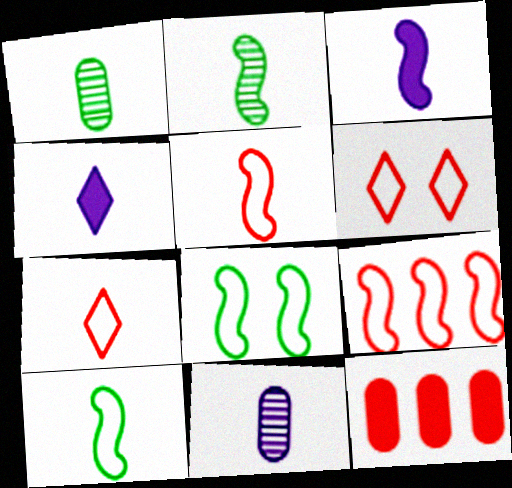[[1, 3, 7], 
[1, 4, 5], 
[2, 3, 5]]